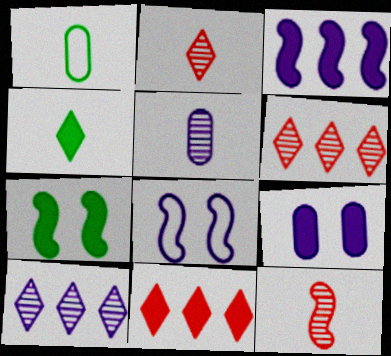[]